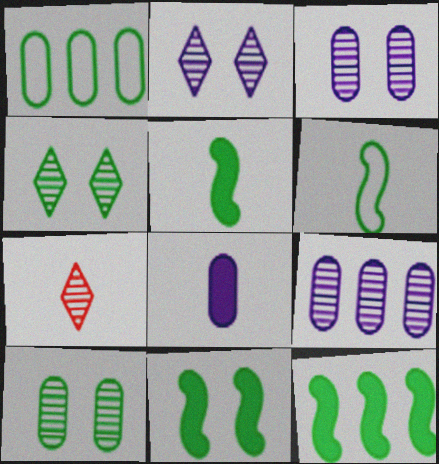[[1, 4, 5], 
[5, 11, 12], 
[6, 7, 8]]